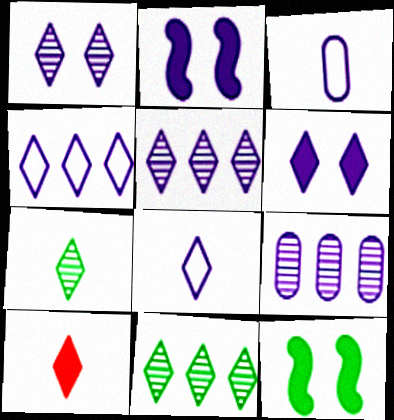[[2, 3, 5], 
[2, 8, 9], 
[5, 6, 8], 
[7, 8, 10]]